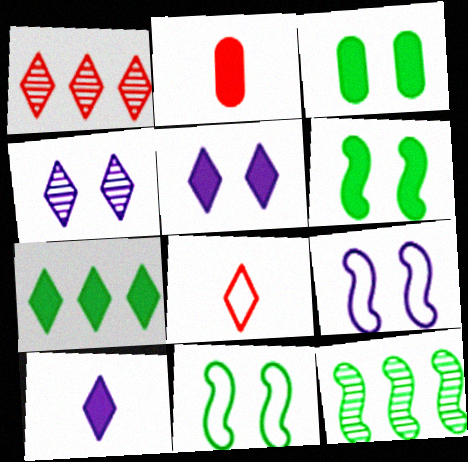[[4, 7, 8]]